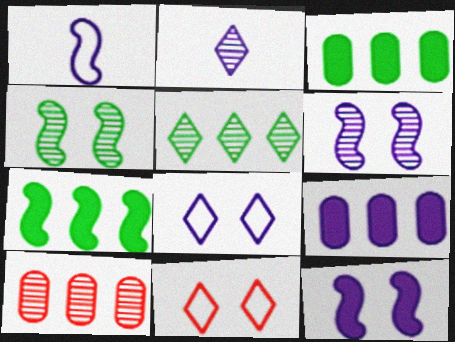[[2, 4, 10]]